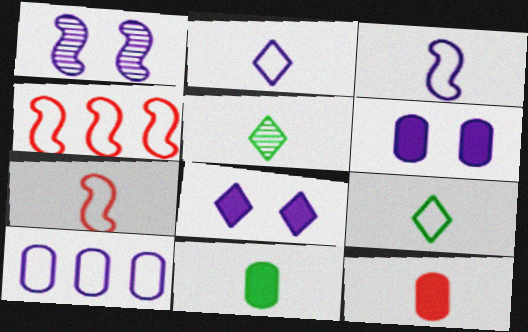[[3, 5, 12], 
[4, 5, 6]]